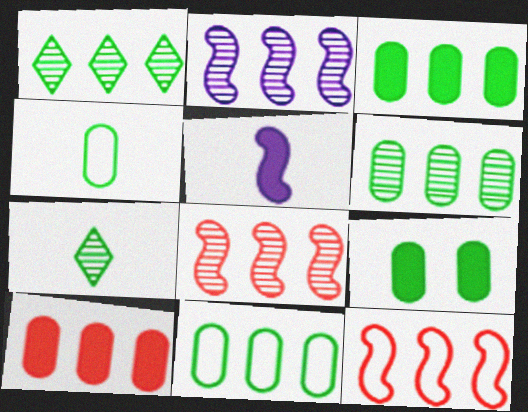[[3, 6, 11], 
[4, 6, 9]]